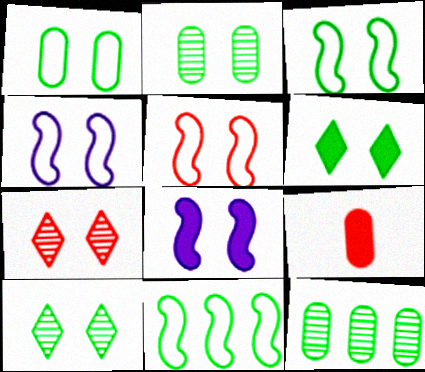[[1, 7, 8], 
[2, 3, 6], 
[3, 4, 5]]